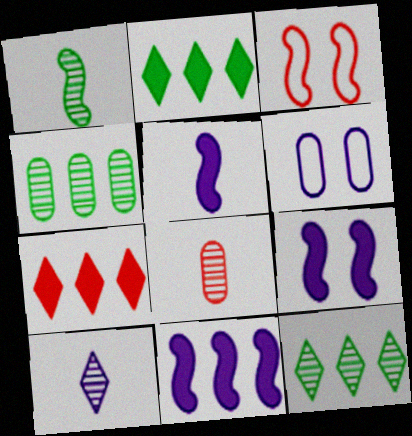[[1, 3, 11], 
[1, 6, 7], 
[1, 8, 10], 
[3, 7, 8], 
[5, 9, 11], 
[6, 10, 11]]